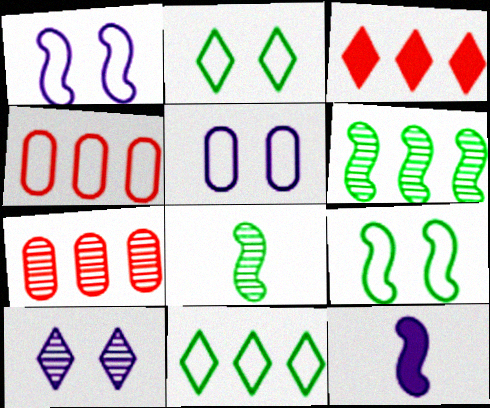[[2, 7, 12], 
[3, 5, 8], 
[7, 8, 10]]